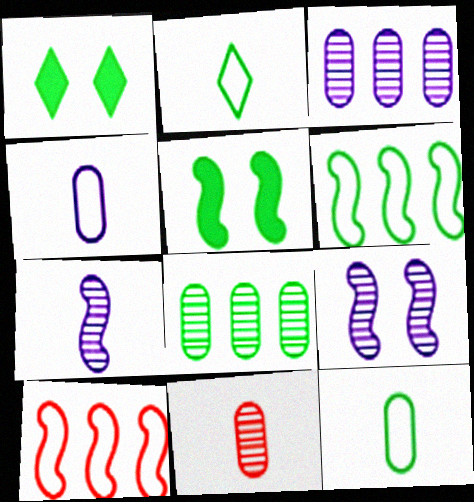[[2, 5, 8], 
[5, 7, 10]]